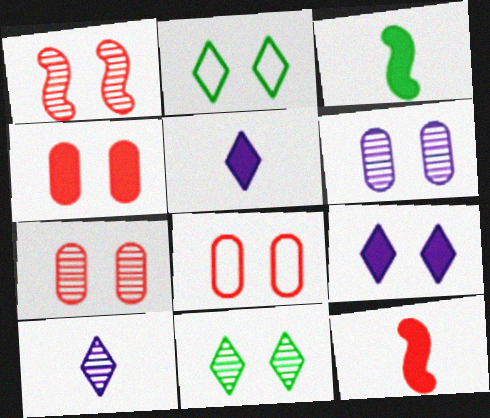[[1, 6, 11], 
[4, 7, 8]]